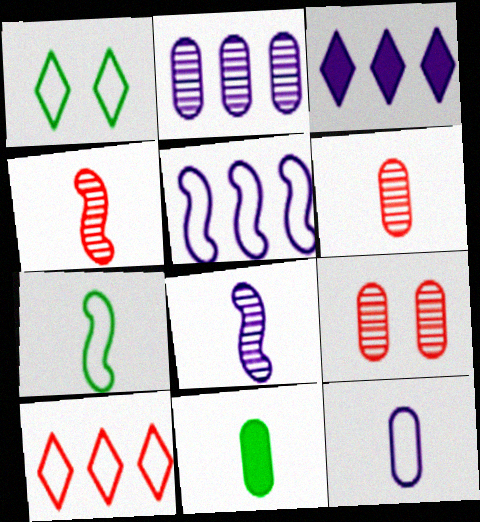[[2, 3, 5], 
[3, 7, 9], 
[6, 11, 12]]